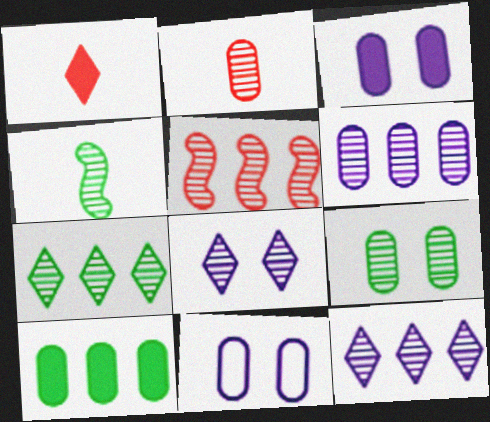[[2, 6, 9], 
[2, 10, 11], 
[4, 7, 9], 
[5, 6, 7]]